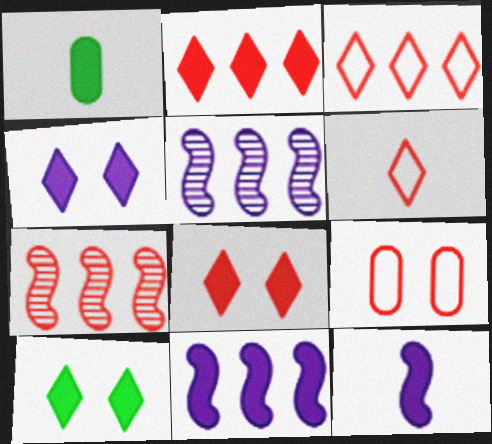[[1, 8, 11], 
[4, 8, 10]]